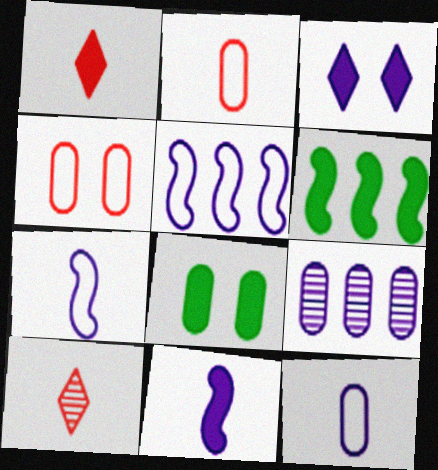[[2, 8, 9], 
[3, 7, 9], 
[5, 8, 10]]